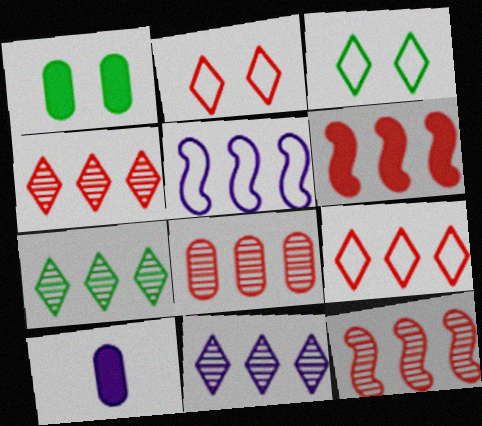[[3, 10, 12], 
[4, 7, 11], 
[4, 8, 12], 
[6, 8, 9]]